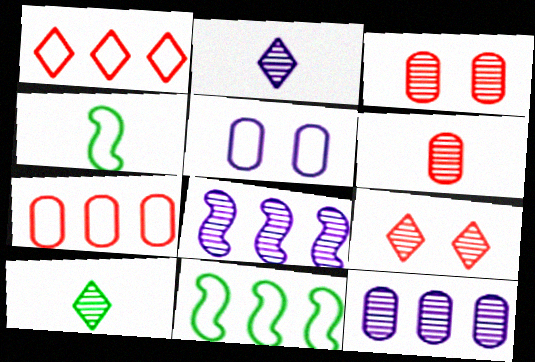[[1, 4, 5], 
[3, 8, 10]]